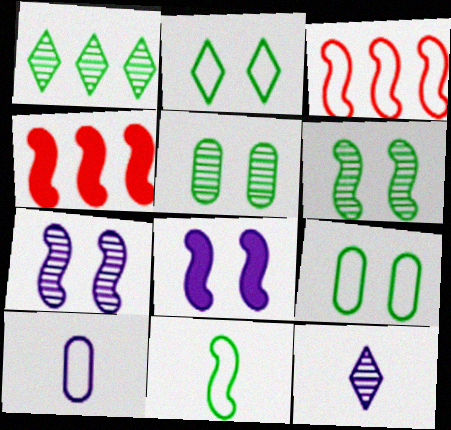[[2, 3, 10], 
[4, 7, 11], 
[4, 9, 12]]